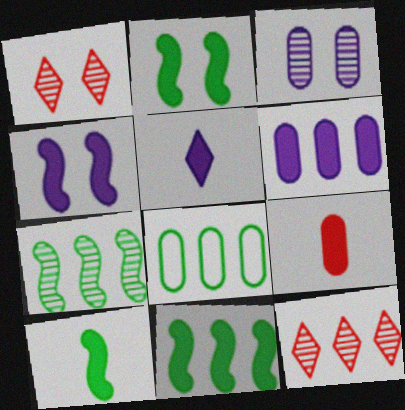[[2, 10, 11], 
[3, 8, 9], 
[4, 5, 6], 
[5, 9, 10]]